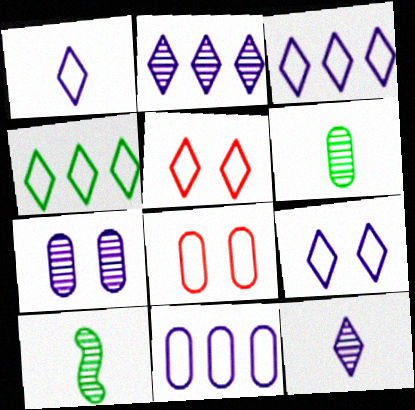[[1, 3, 9], 
[1, 4, 5]]